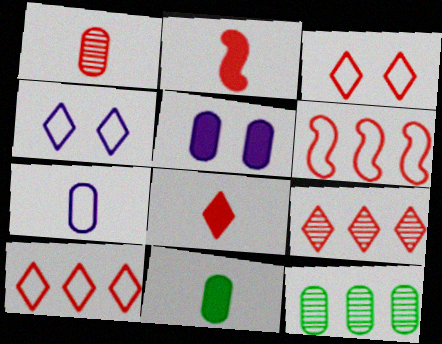[[1, 7, 11], 
[2, 4, 12], 
[3, 8, 9]]